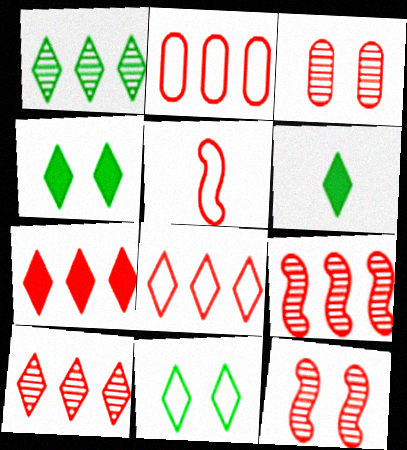[[1, 6, 11], 
[2, 7, 9], 
[3, 5, 7], 
[7, 8, 10]]